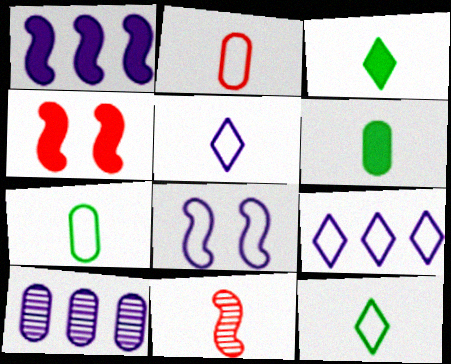[[1, 9, 10], 
[4, 10, 12], 
[5, 6, 11]]